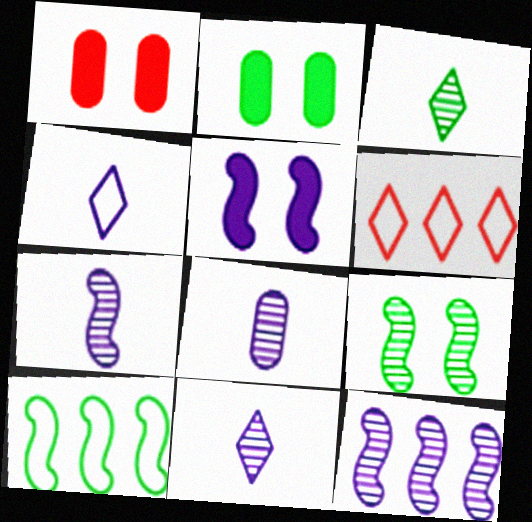[[1, 10, 11], 
[2, 3, 10], 
[2, 6, 7], 
[7, 8, 11]]